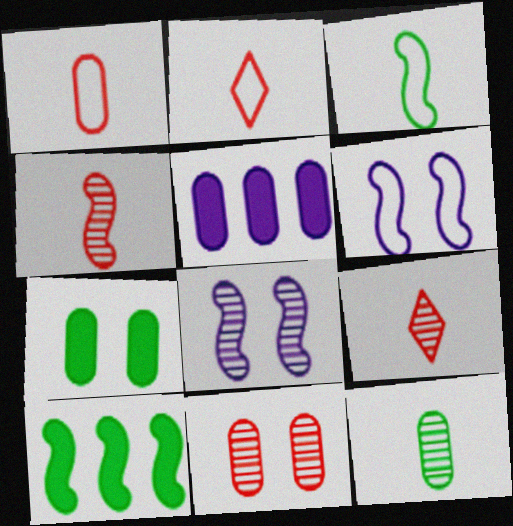[[4, 6, 10]]